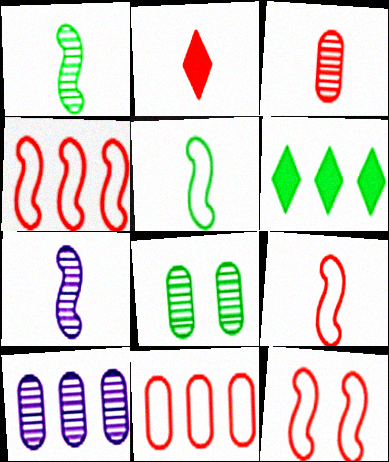[[2, 3, 9], 
[3, 8, 10], 
[4, 6, 10], 
[4, 9, 12], 
[5, 6, 8]]